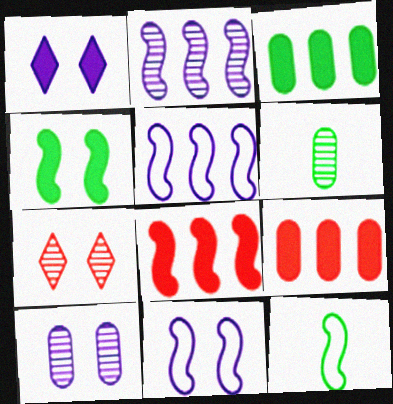[[1, 10, 11], 
[2, 6, 7]]